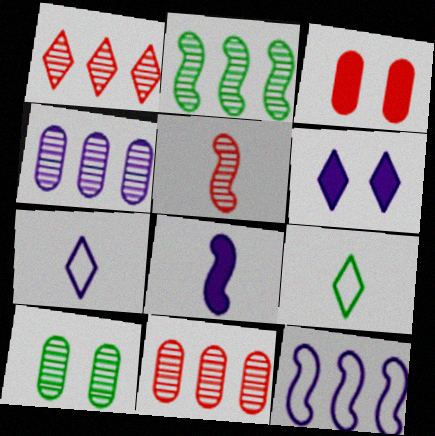[[1, 2, 4], 
[1, 6, 9], 
[2, 3, 7]]